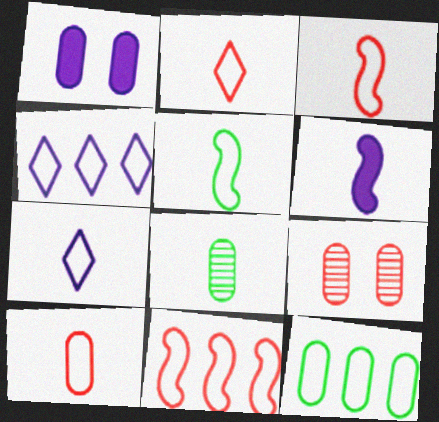[[2, 3, 10], 
[2, 6, 8], 
[4, 11, 12], 
[5, 7, 10]]